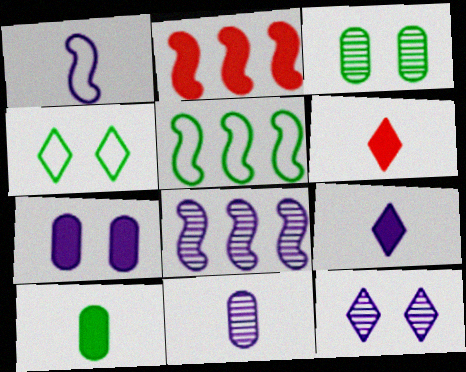[[1, 9, 11], 
[2, 4, 11], 
[2, 5, 8], 
[8, 11, 12]]